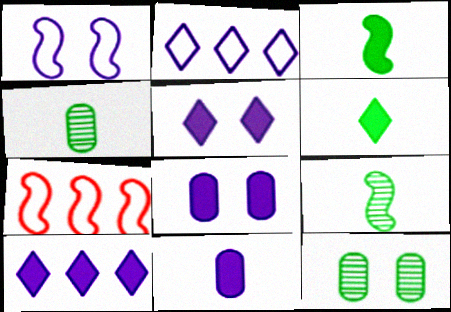[[4, 5, 7]]